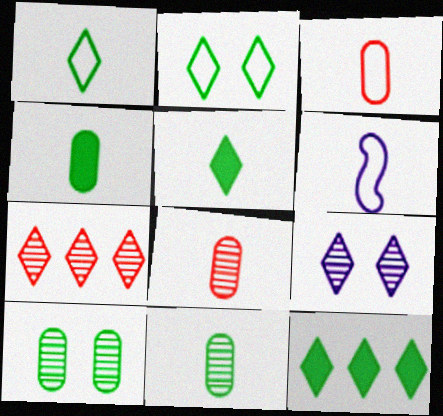[[1, 3, 6], 
[5, 6, 8]]